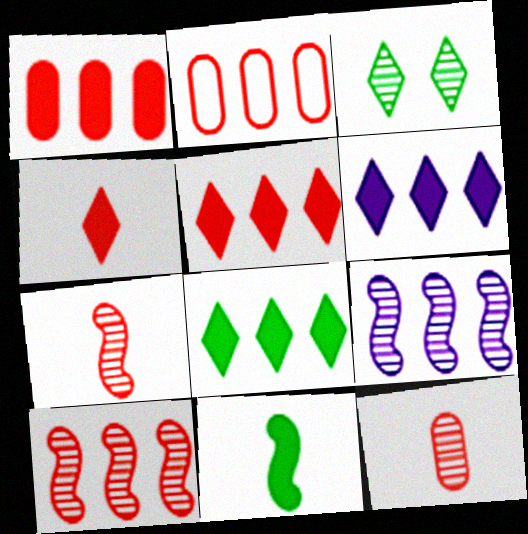[[2, 5, 10], 
[2, 8, 9], 
[3, 9, 12], 
[5, 6, 8]]